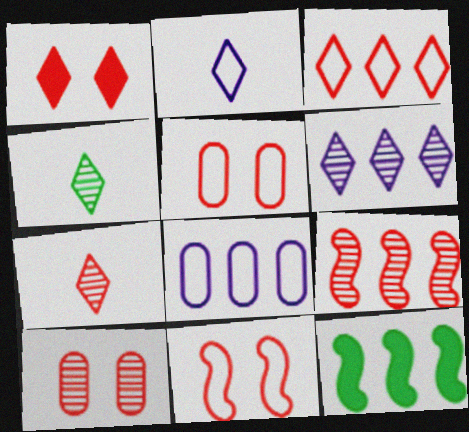[[1, 3, 7], 
[1, 10, 11], 
[2, 10, 12], 
[7, 9, 10]]